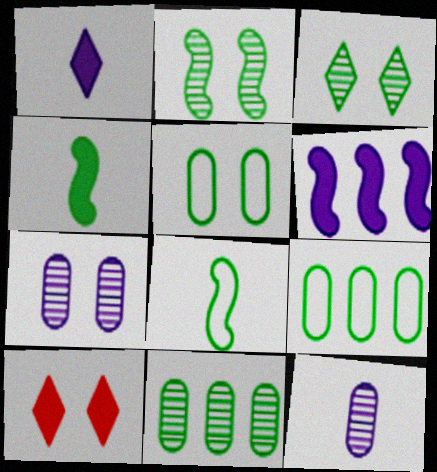[[3, 4, 9]]